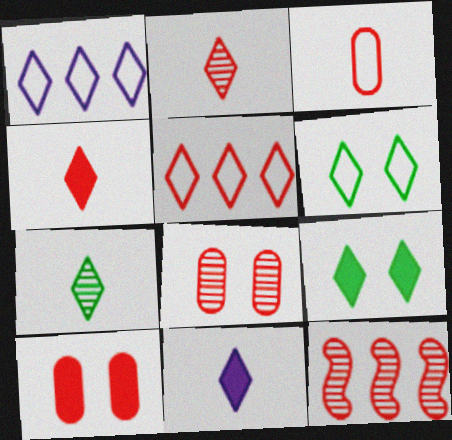[[1, 2, 9], 
[2, 8, 12]]